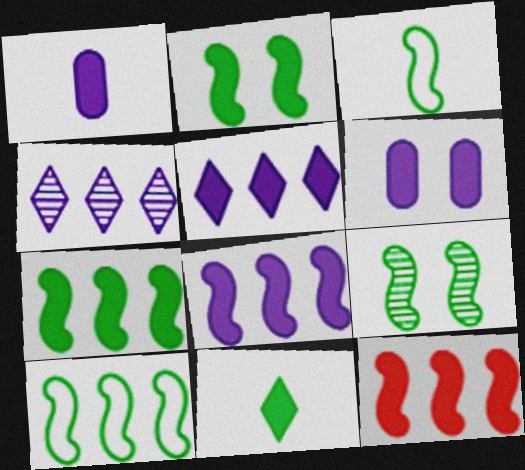[[3, 7, 9], 
[6, 11, 12], 
[7, 8, 12]]